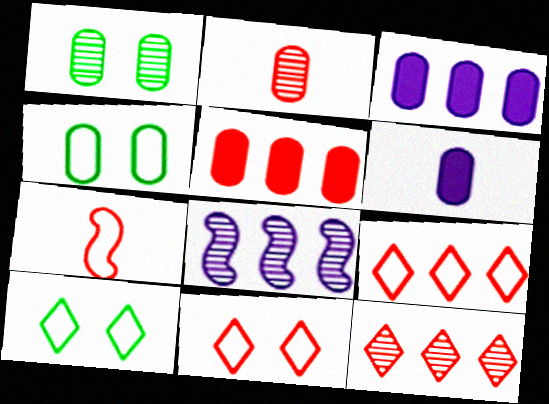[[2, 3, 4]]